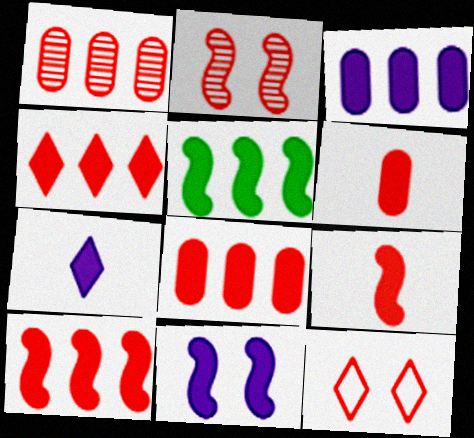[[1, 9, 12], 
[3, 4, 5], 
[3, 7, 11], 
[4, 8, 10], 
[5, 9, 11]]